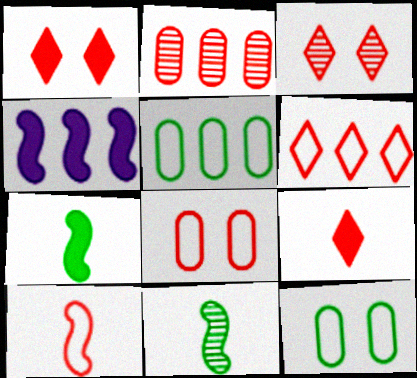[[1, 2, 10], 
[3, 6, 9], 
[6, 8, 10]]